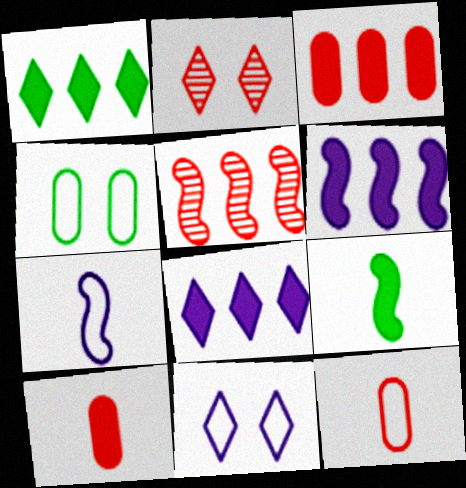[[1, 3, 6]]